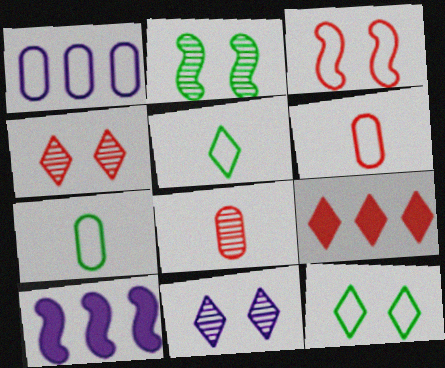[[1, 3, 5], 
[3, 8, 9], 
[4, 7, 10], 
[5, 9, 11], 
[8, 10, 12]]